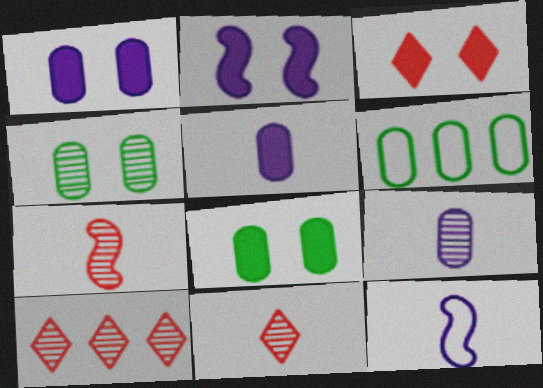[[2, 3, 8], 
[2, 6, 11], 
[8, 10, 12]]